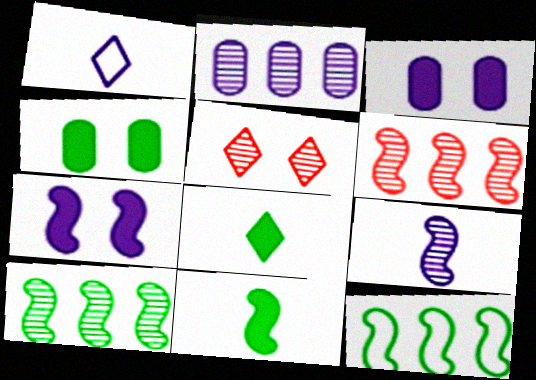[[1, 2, 7], 
[1, 4, 6]]